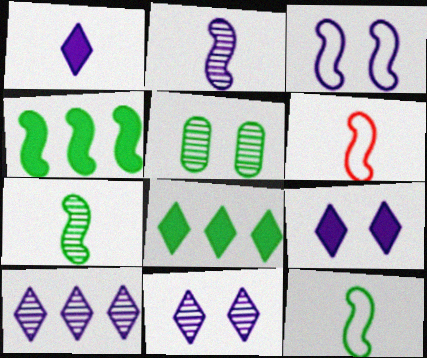[[5, 8, 12]]